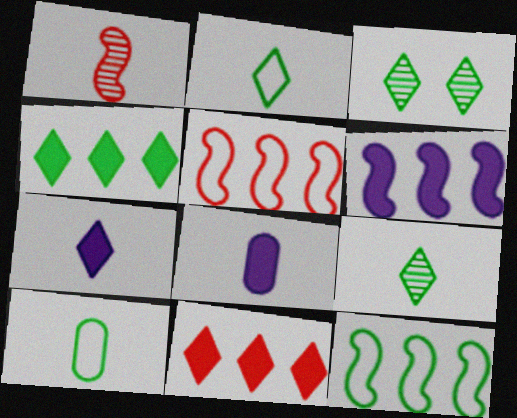[[1, 2, 8], 
[1, 7, 10], 
[2, 3, 4], 
[3, 5, 8]]